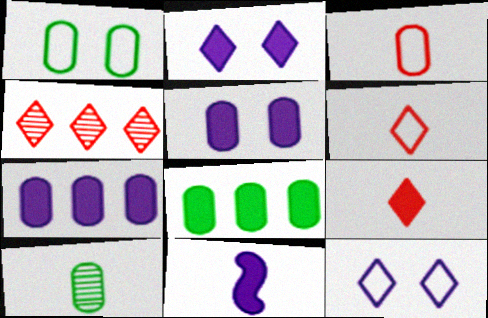[[1, 4, 11], 
[1, 8, 10], 
[2, 7, 11], 
[6, 10, 11]]